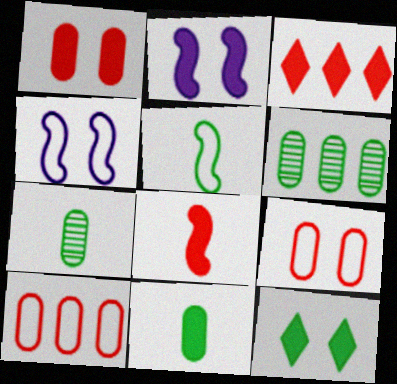[[1, 2, 12], 
[1, 3, 8], 
[2, 3, 11], 
[3, 4, 7], 
[5, 6, 12]]